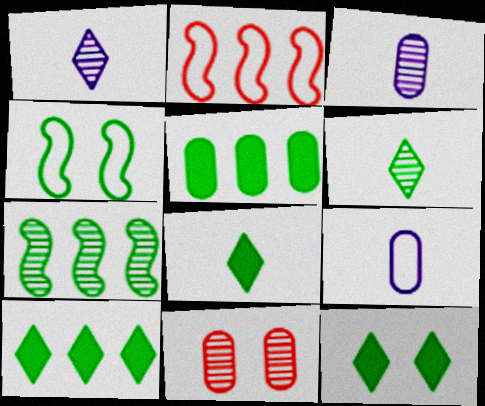[[1, 7, 11], 
[2, 3, 12], 
[4, 5, 6], 
[5, 9, 11], 
[8, 10, 12]]